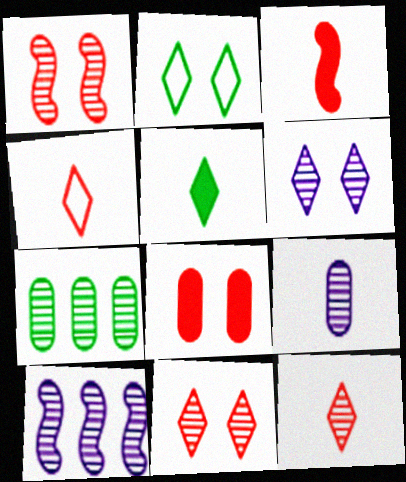[[6, 9, 10]]